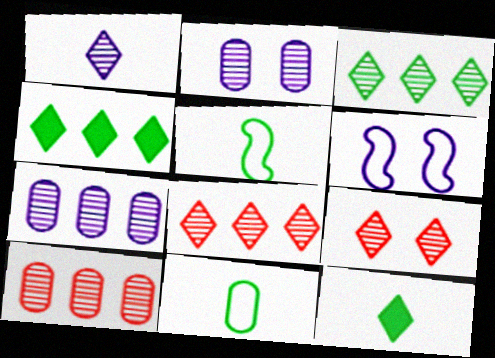[[1, 3, 9], 
[6, 10, 12]]